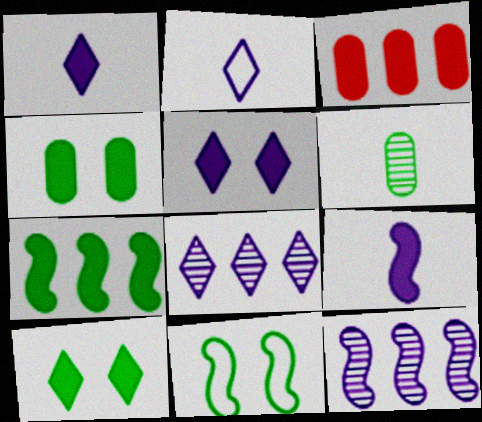[[2, 5, 8], 
[3, 9, 10]]